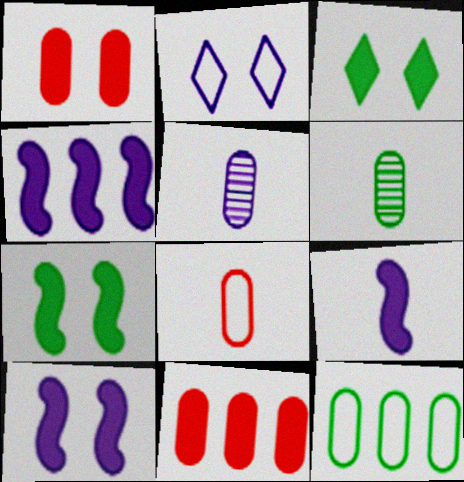[[1, 3, 10], 
[1, 5, 12], 
[2, 4, 5], 
[3, 9, 11], 
[4, 9, 10]]